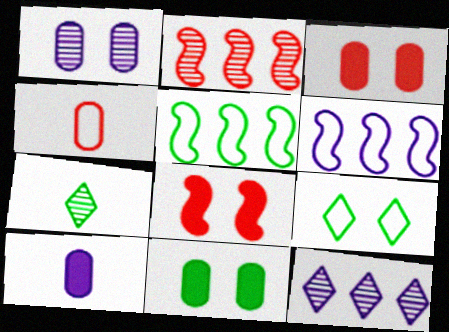[[1, 2, 7], 
[1, 8, 9], 
[2, 9, 10], 
[3, 6, 7], 
[4, 6, 9], 
[5, 7, 11]]